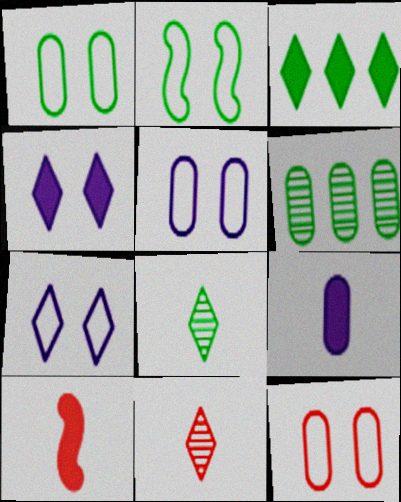[[1, 5, 12], 
[2, 7, 12], 
[3, 7, 11], 
[6, 7, 10], 
[6, 9, 12]]